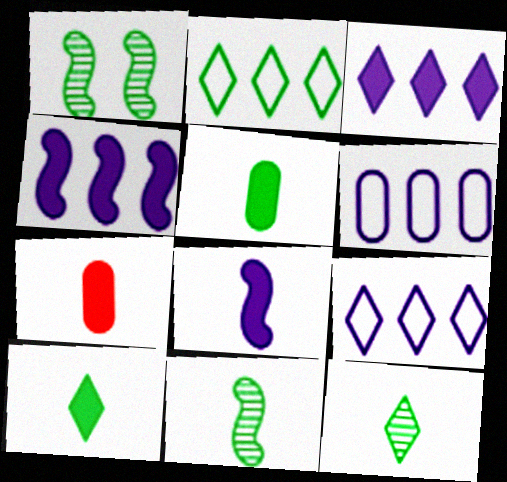[[1, 2, 5], 
[1, 7, 9], 
[7, 8, 10]]